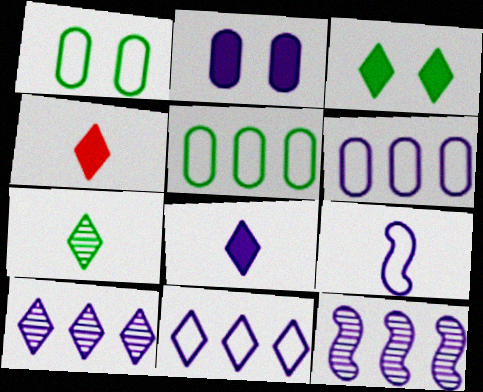[[1, 4, 12], 
[2, 9, 10]]